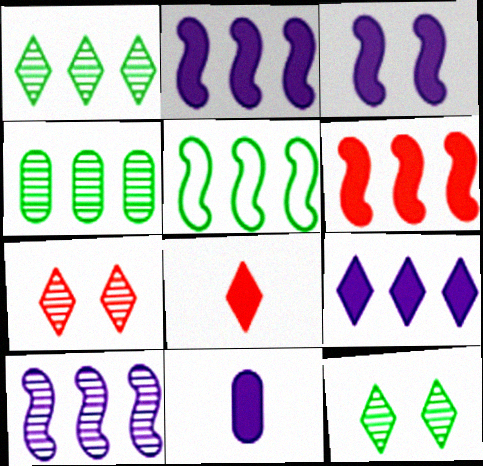[[3, 9, 11], 
[5, 6, 10], 
[5, 7, 11]]